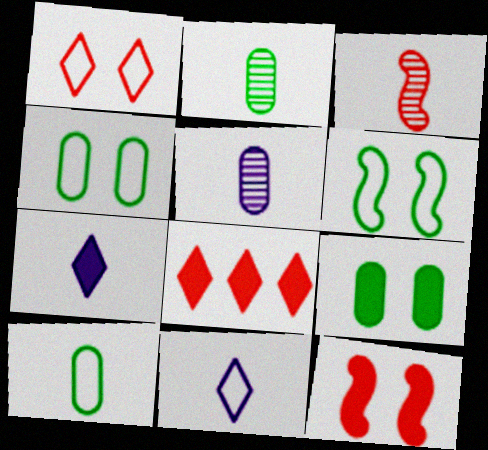[[3, 7, 10], 
[5, 6, 8]]